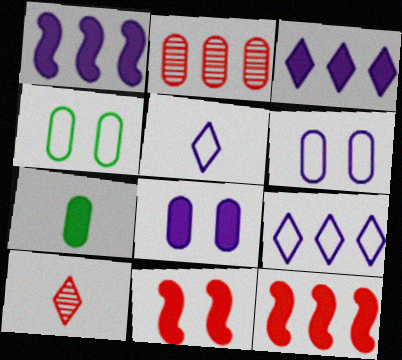[[1, 4, 10], 
[2, 6, 7], 
[3, 7, 11]]